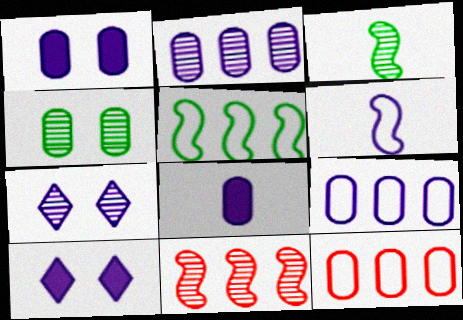[[2, 6, 10], 
[3, 10, 12], 
[4, 8, 12]]